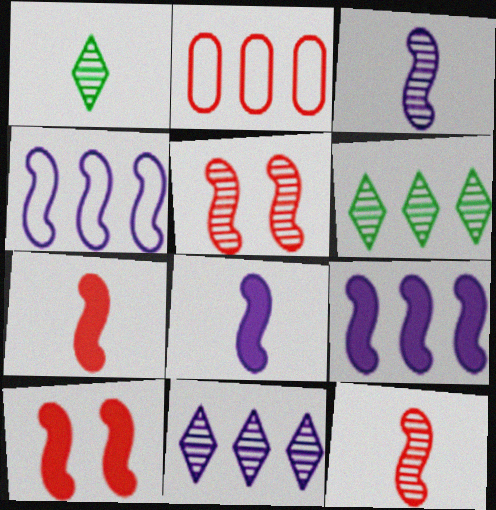[[2, 6, 9]]